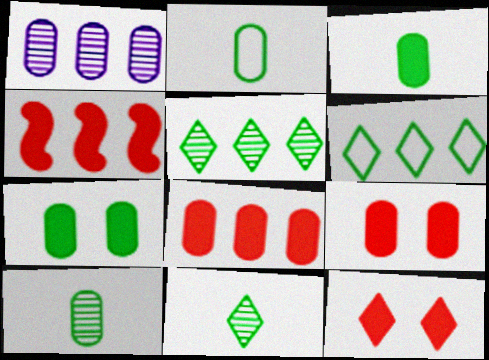[[1, 2, 9], 
[1, 4, 6], 
[2, 3, 10]]